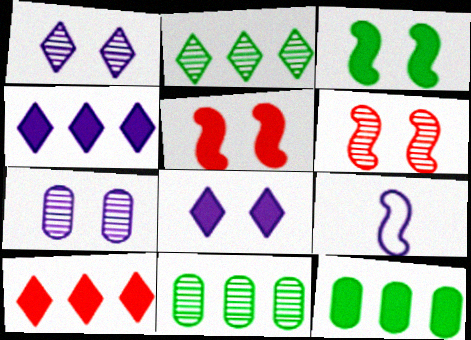[[4, 7, 9]]